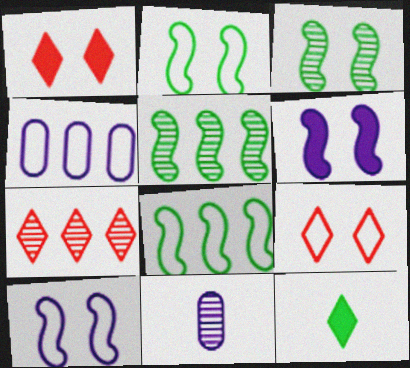[[1, 8, 11], 
[3, 7, 11]]